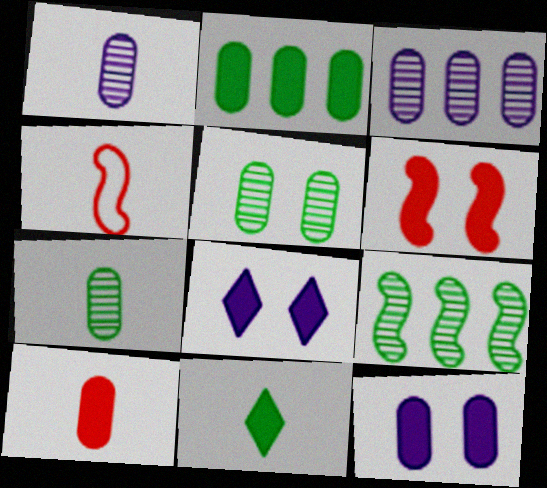[[1, 4, 11], 
[2, 10, 12]]